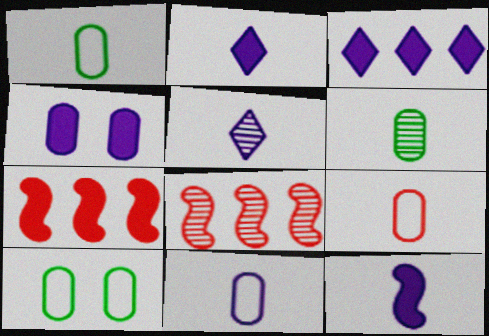[[1, 9, 11], 
[2, 8, 10], 
[3, 4, 12], 
[5, 7, 10], 
[5, 11, 12]]